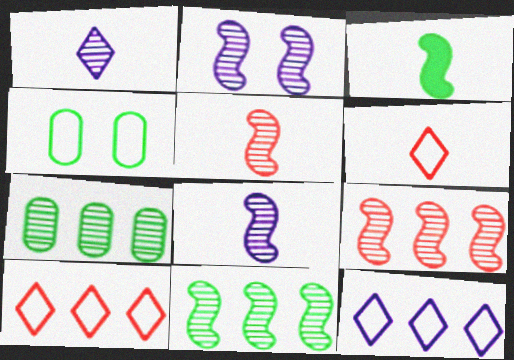[[2, 5, 11]]